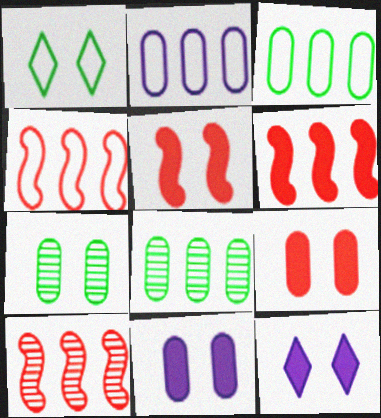[[4, 6, 10]]